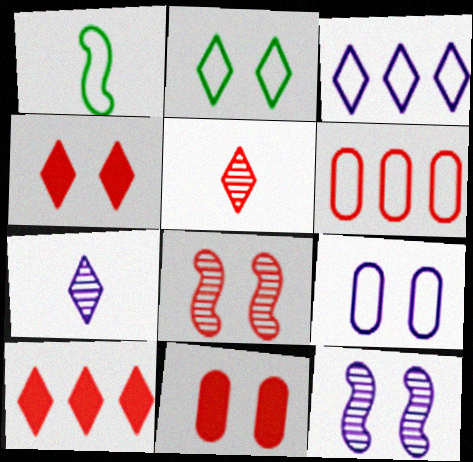[[2, 7, 10], 
[2, 11, 12]]